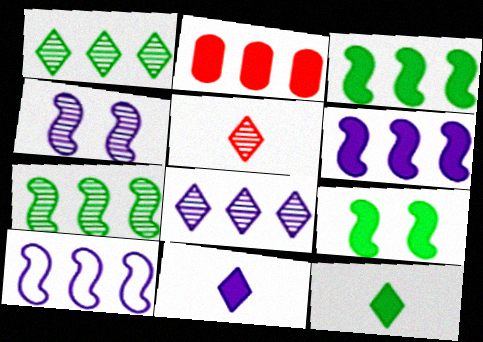[[1, 2, 10], 
[2, 9, 11]]